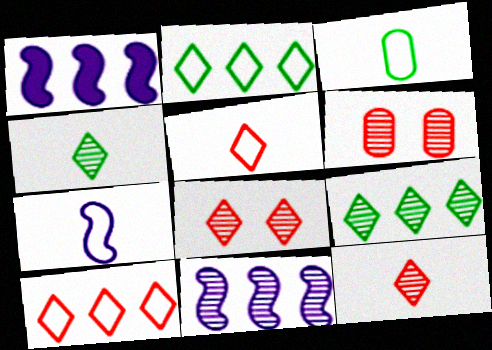[[1, 3, 8], 
[3, 5, 7], 
[4, 6, 11]]